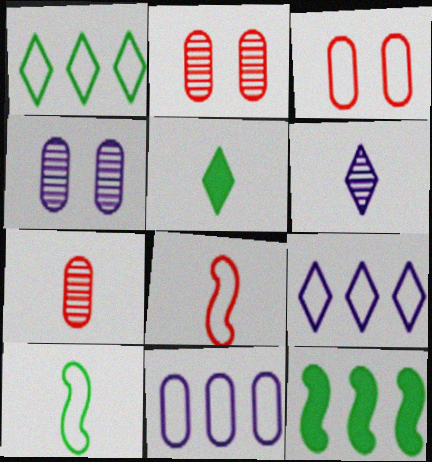[[3, 6, 12], 
[3, 9, 10]]